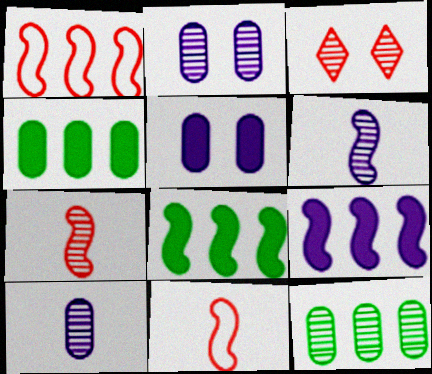[[3, 6, 12]]